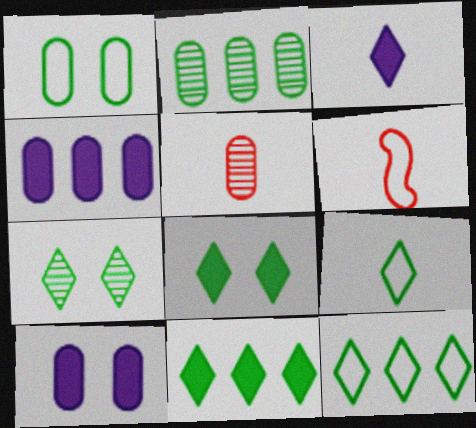[[1, 4, 5], 
[4, 6, 7], 
[7, 9, 11]]